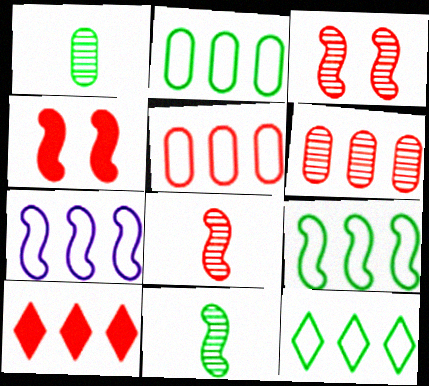[[2, 9, 12], 
[4, 7, 11], 
[5, 7, 12]]